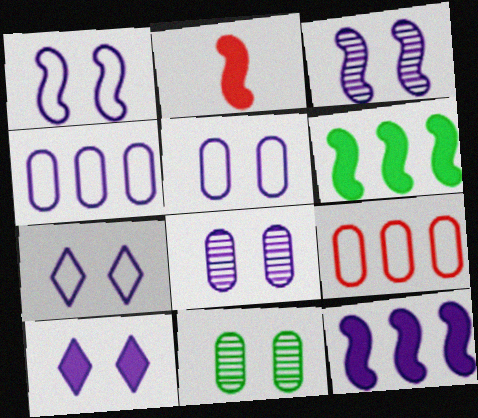[[1, 5, 7], 
[1, 8, 10], 
[3, 5, 10]]